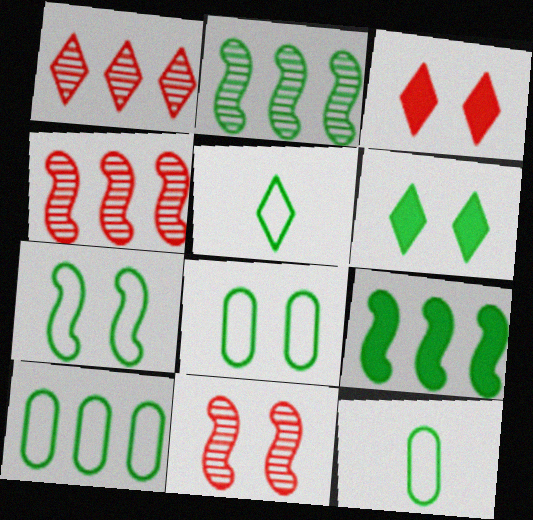[[2, 6, 12], 
[5, 7, 10], 
[8, 10, 12]]